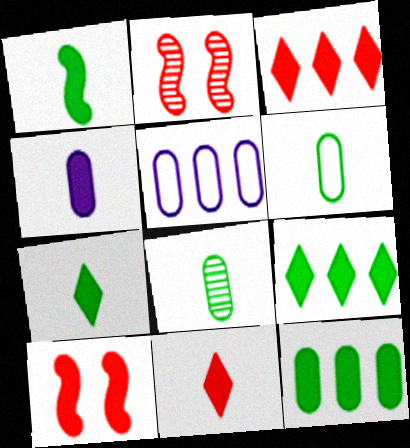[[1, 4, 11], 
[2, 5, 7], 
[4, 9, 10]]